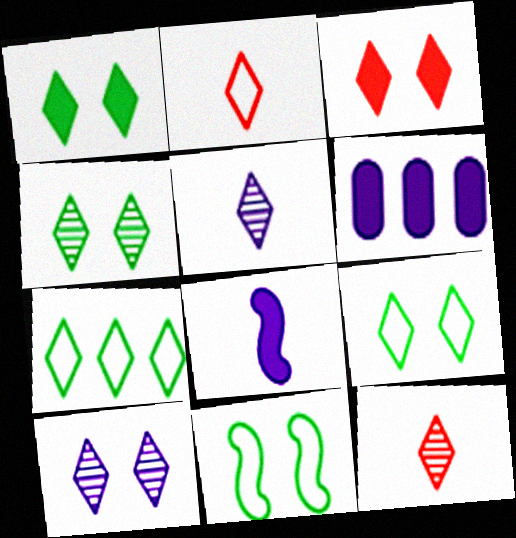[[1, 4, 9], 
[3, 5, 7], 
[3, 9, 10], 
[6, 11, 12]]